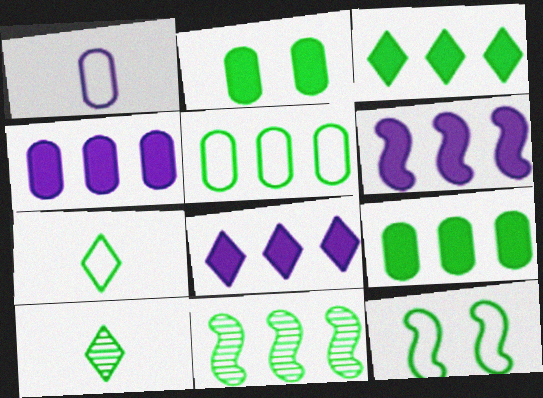[[2, 7, 11], 
[3, 5, 11], 
[4, 6, 8], 
[5, 7, 12], 
[9, 10, 12]]